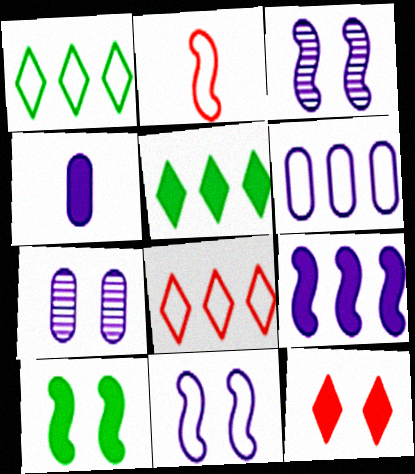[[2, 5, 7], 
[4, 6, 7]]